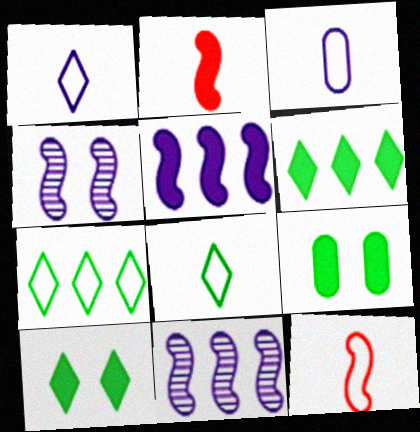[[3, 8, 12]]